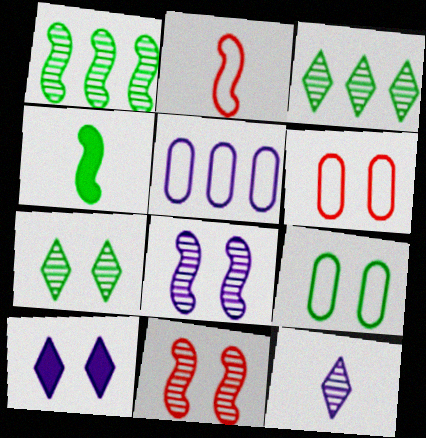[[3, 4, 9], 
[9, 10, 11]]